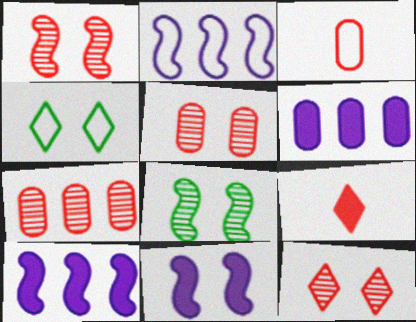[[1, 5, 12], 
[2, 3, 4], 
[4, 5, 11]]